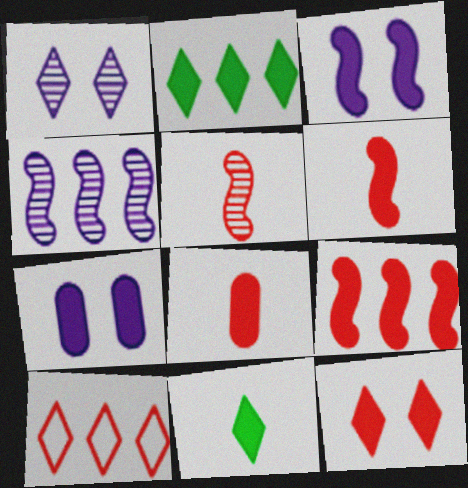[[1, 10, 11], 
[2, 3, 8], 
[2, 6, 7], 
[7, 9, 11], 
[8, 9, 12]]